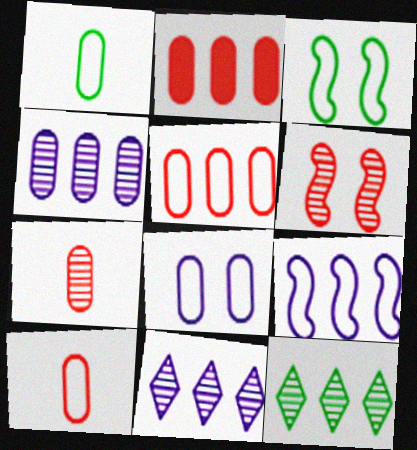[[1, 5, 8], 
[2, 9, 12]]